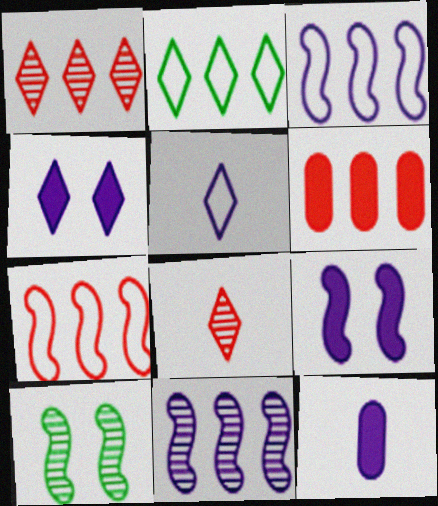[[1, 6, 7], 
[2, 4, 8], 
[2, 6, 11], 
[5, 6, 10]]